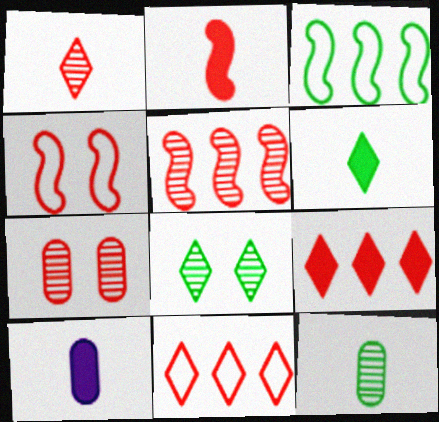[[1, 5, 7], 
[2, 4, 5], 
[2, 6, 10], 
[2, 7, 11]]